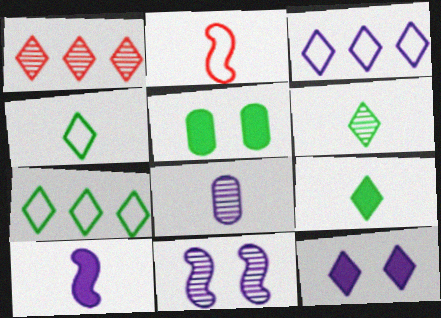[[1, 4, 12], 
[2, 8, 9], 
[4, 6, 9]]